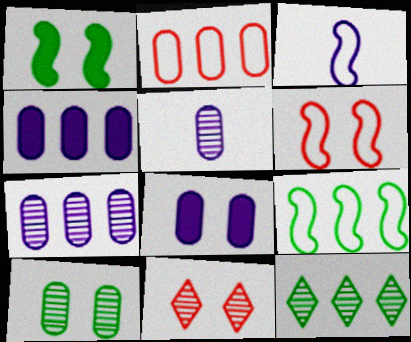[[3, 6, 9]]